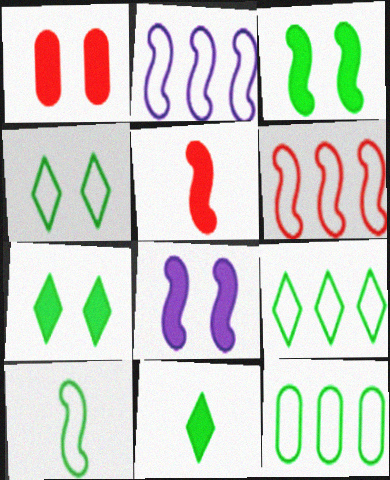[[1, 7, 8], 
[4, 10, 12]]